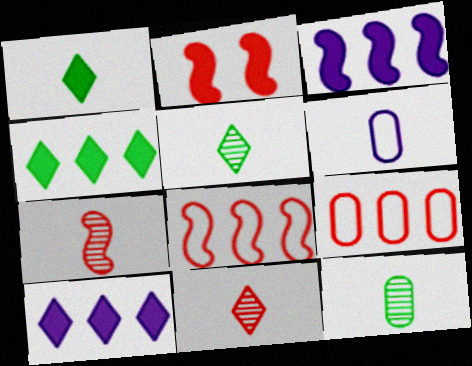[[1, 6, 7], 
[2, 7, 8], 
[2, 9, 11]]